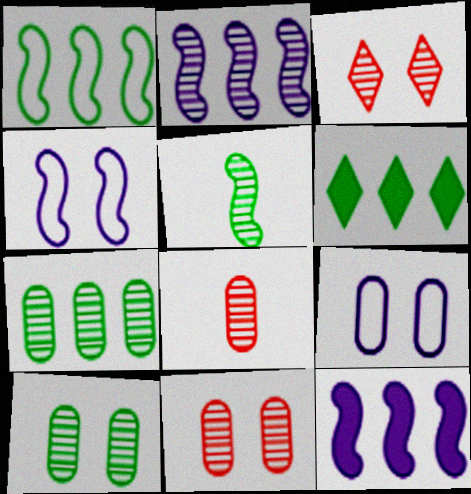[[1, 6, 7], 
[4, 6, 8]]